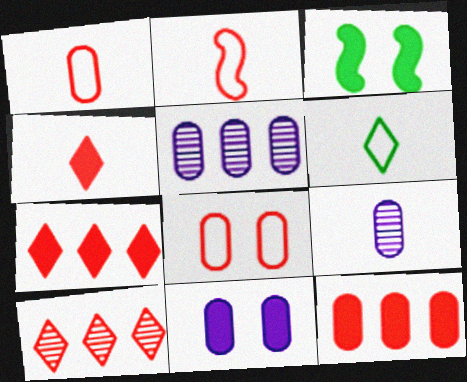[]